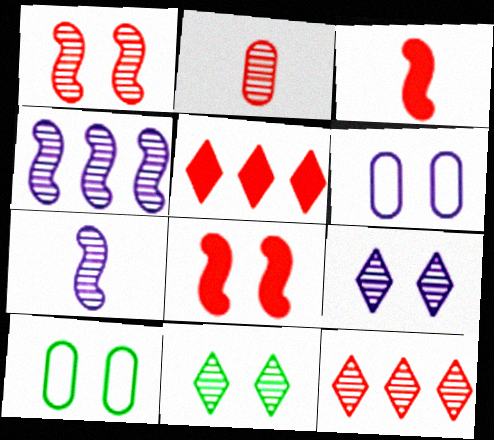[[1, 2, 12], 
[2, 4, 11], 
[5, 7, 10], 
[6, 8, 11], 
[8, 9, 10]]